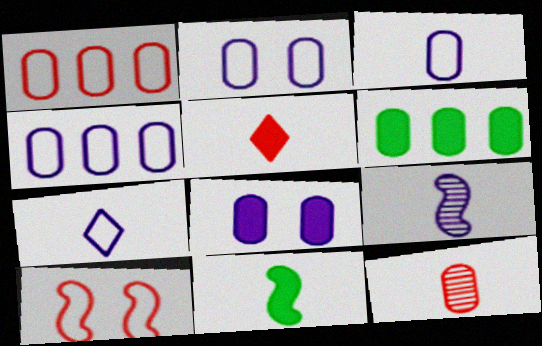[[2, 3, 4], 
[2, 6, 12], 
[7, 11, 12]]